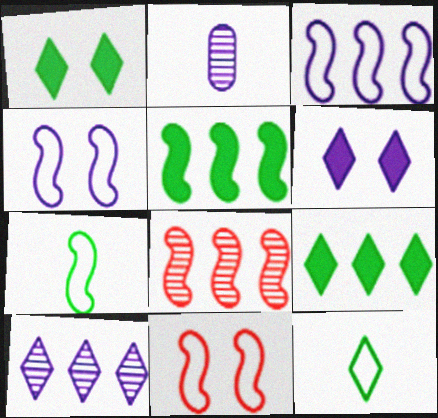[[2, 3, 6], 
[2, 9, 11], 
[3, 5, 8], 
[3, 7, 11]]